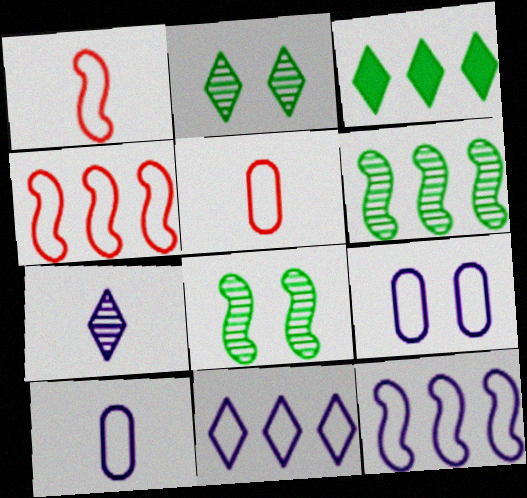[]